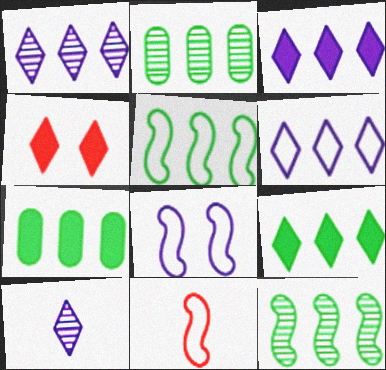[[1, 3, 6], 
[2, 5, 9], 
[5, 8, 11]]